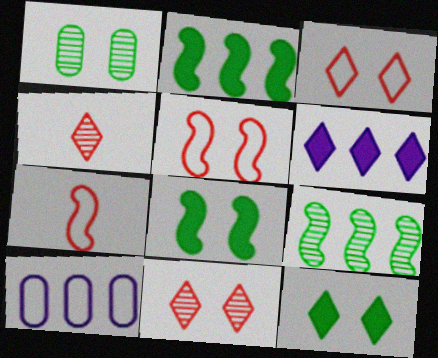[[1, 6, 7], 
[4, 8, 10]]